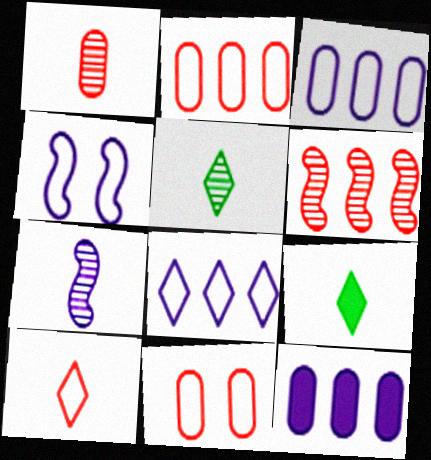[[1, 5, 7]]